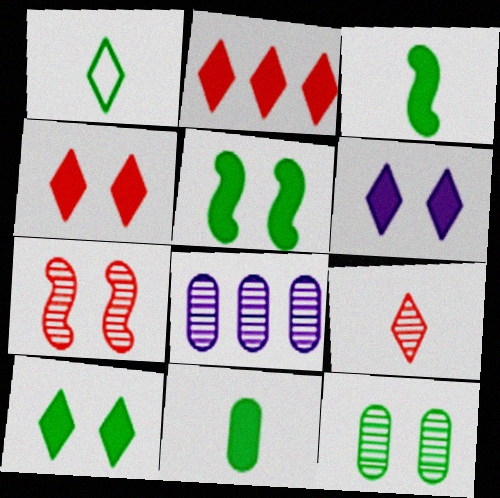[[4, 6, 10]]